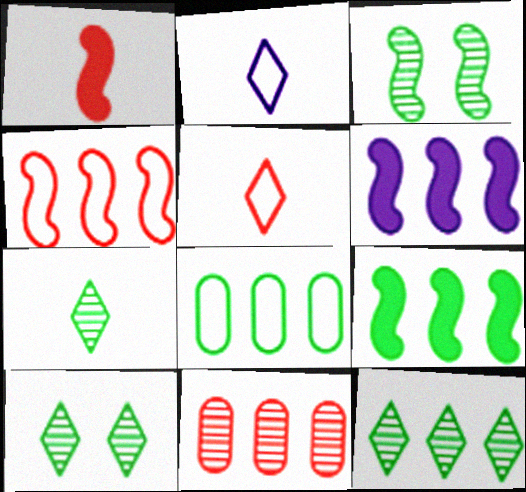[[7, 10, 12], 
[8, 9, 12]]